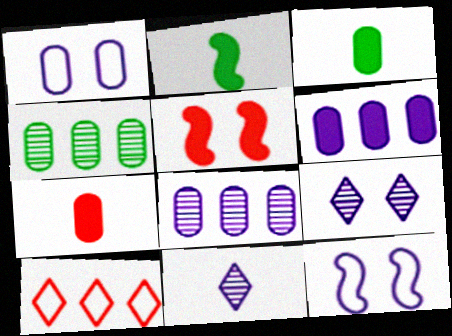[[1, 4, 7], 
[6, 11, 12]]